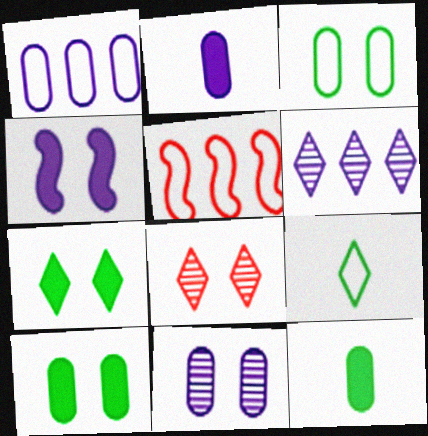[[1, 2, 11], 
[3, 4, 8]]